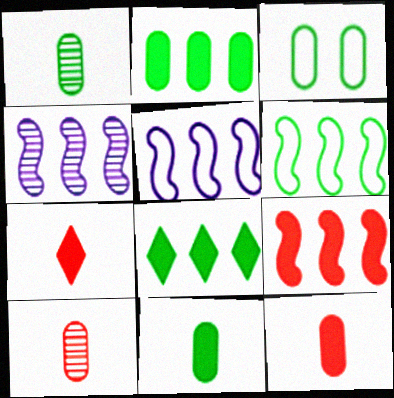[[1, 2, 3], 
[3, 4, 7], 
[4, 6, 9]]